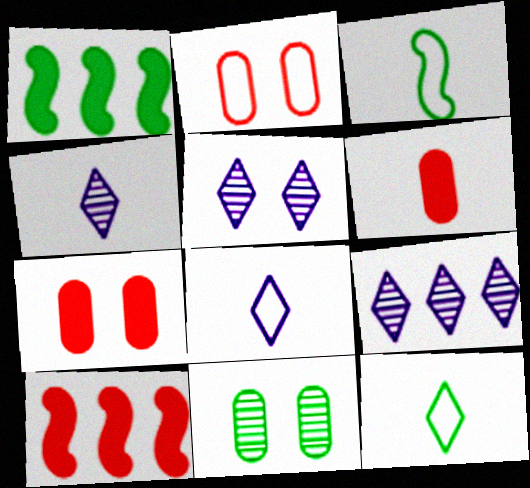[[1, 2, 4], 
[1, 11, 12], 
[3, 4, 6], 
[3, 7, 9], 
[4, 5, 9], 
[8, 10, 11]]